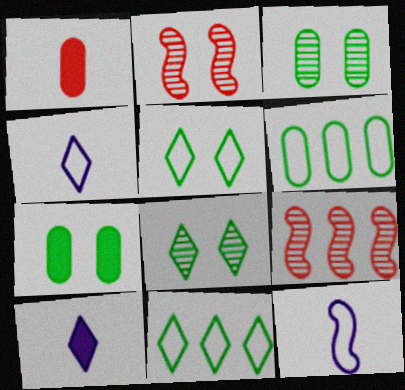[[2, 6, 10], 
[4, 7, 9]]